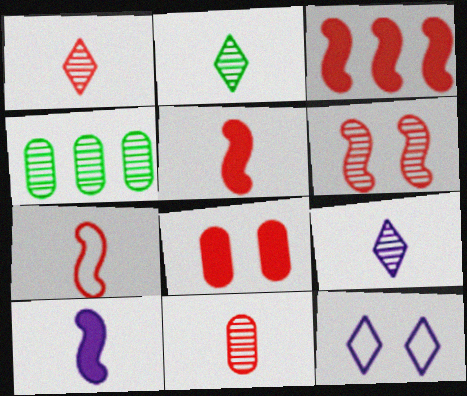[[1, 2, 9], 
[3, 6, 7], 
[4, 5, 12], 
[4, 6, 9]]